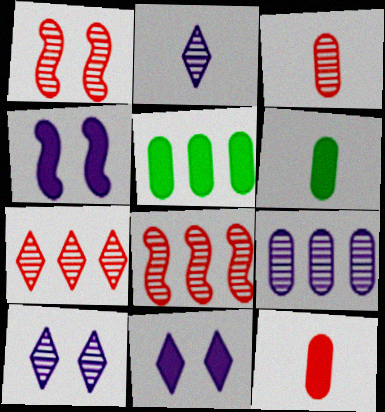[[1, 3, 7]]